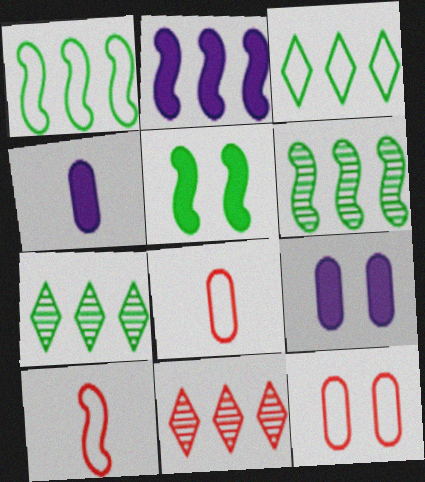[[7, 9, 10]]